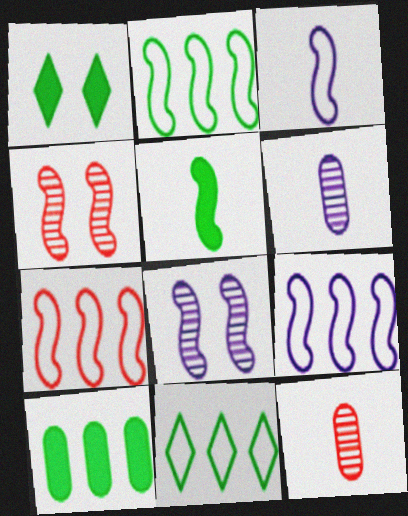[[1, 5, 10], 
[1, 6, 7], 
[1, 9, 12], 
[2, 7, 9], 
[4, 5, 9], 
[5, 7, 8]]